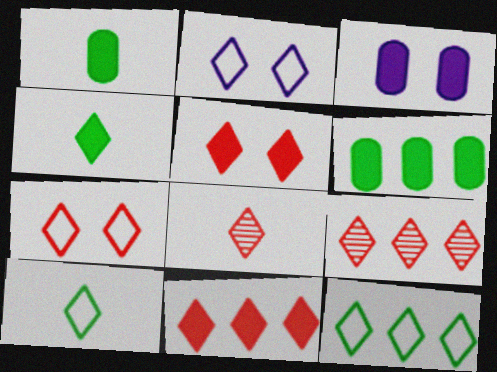[[2, 4, 9], 
[7, 8, 11]]